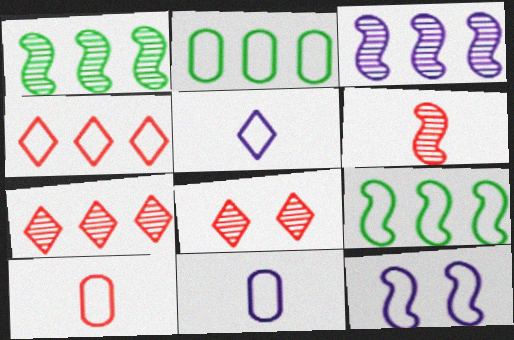[]